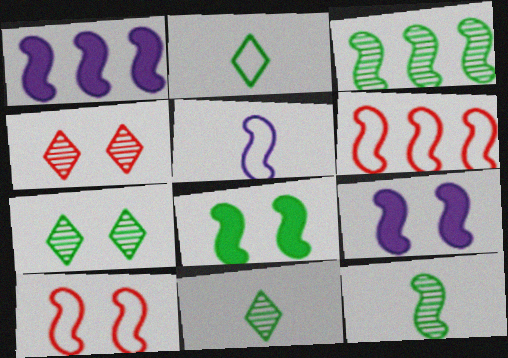[[1, 3, 6], 
[1, 10, 12], 
[6, 9, 12]]